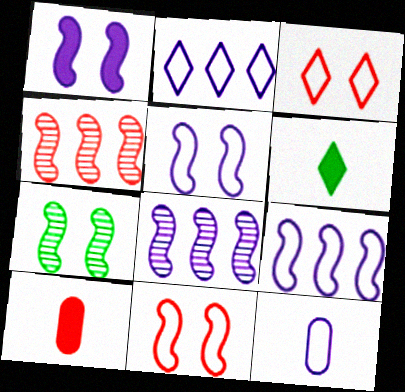[[1, 7, 11], 
[2, 5, 12], 
[2, 7, 10], 
[3, 4, 10]]